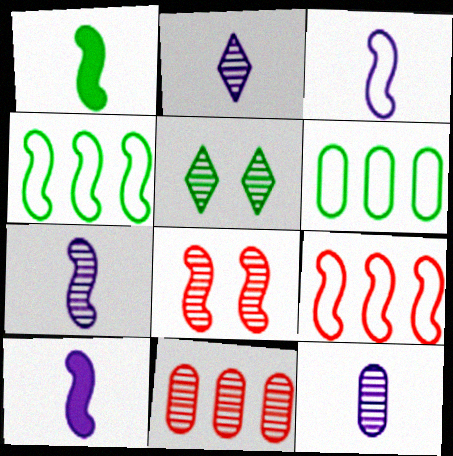[[1, 5, 6], 
[2, 7, 12], 
[3, 7, 10], 
[4, 8, 10], 
[5, 7, 11]]